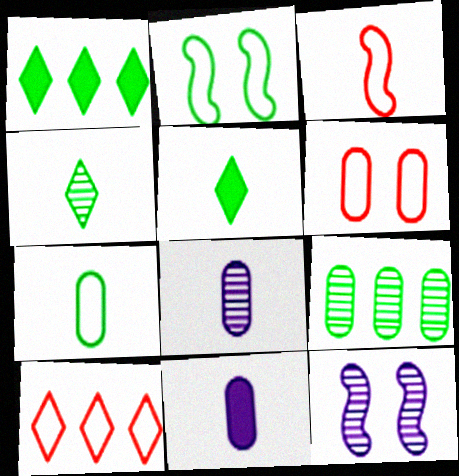[[2, 5, 9], 
[3, 4, 11], 
[3, 5, 8], 
[3, 6, 10], 
[6, 9, 11]]